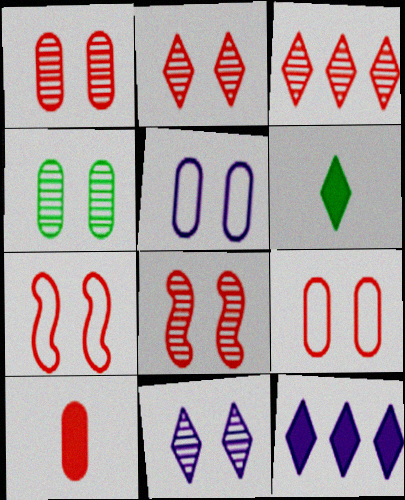[[1, 2, 8], 
[3, 7, 10], 
[4, 8, 11]]